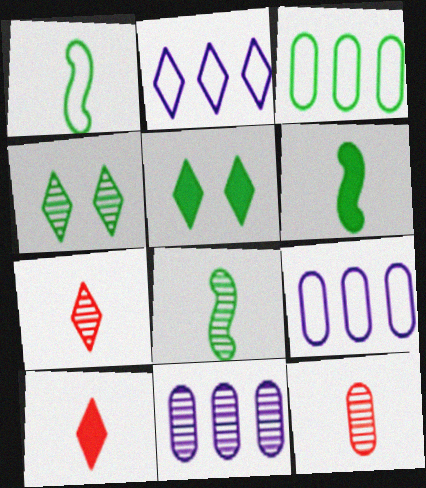[[1, 6, 8], 
[2, 4, 10], 
[2, 5, 7], 
[3, 4, 6], 
[3, 5, 8]]